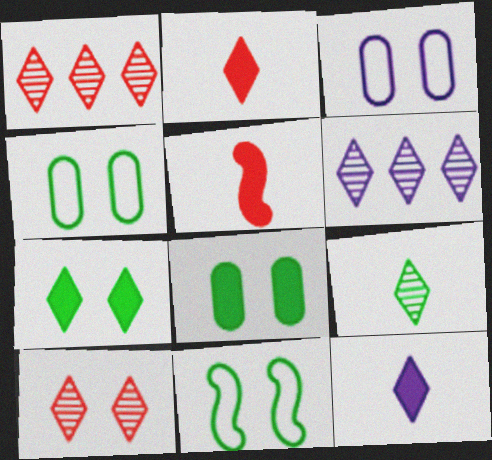[[4, 5, 6], 
[6, 9, 10]]